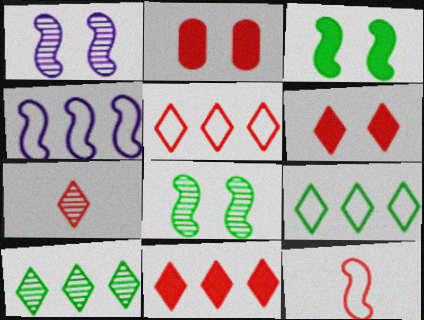[[5, 6, 7]]